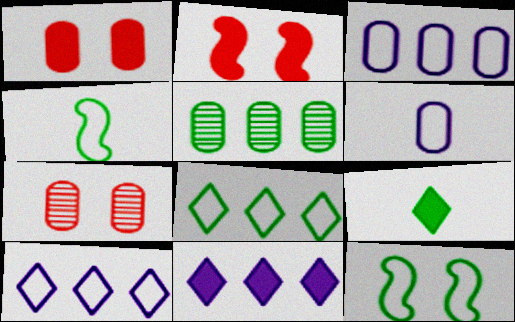[[1, 5, 6], 
[4, 7, 11], 
[5, 9, 12]]